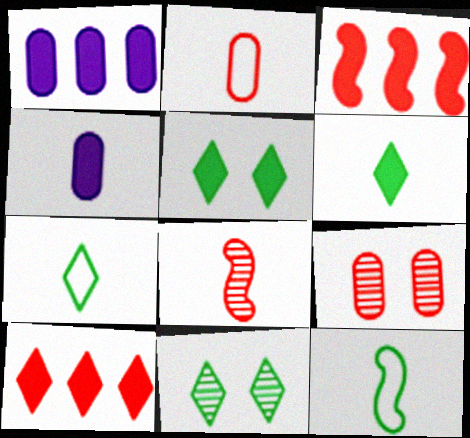[[3, 4, 5], 
[4, 7, 8]]